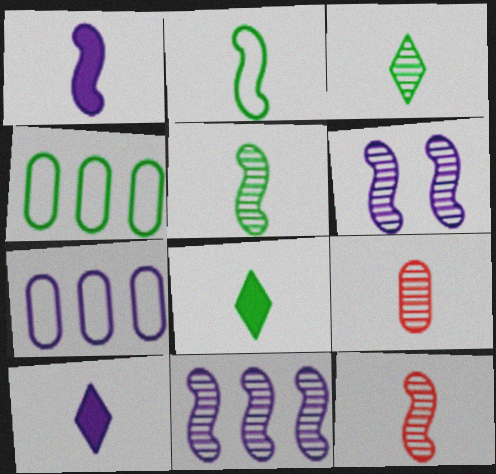[[1, 2, 12], 
[2, 9, 10], 
[6, 7, 10]]